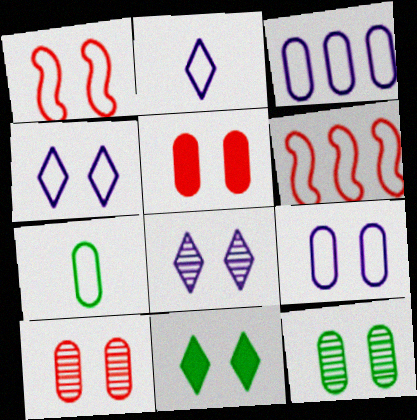[[4, 6, 7], 
[5, 9, 12]]